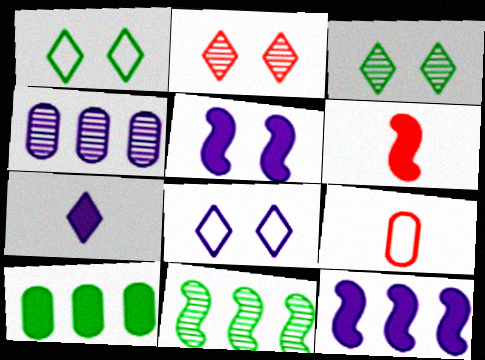[[1, 4, 6], 
[3, 9, 12]]